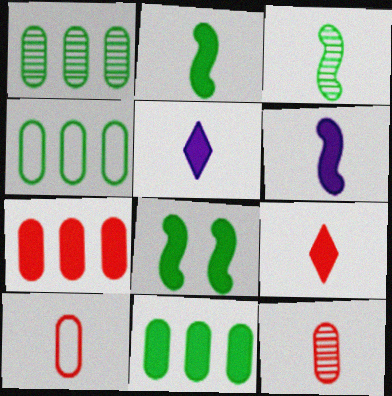[[1, 4, 11], 
[3, 5, 10], 
[5, 7, 8]]